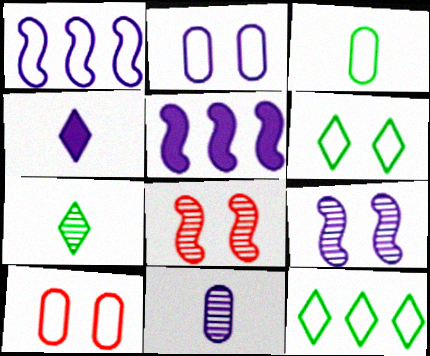[[5, 7, 10]]